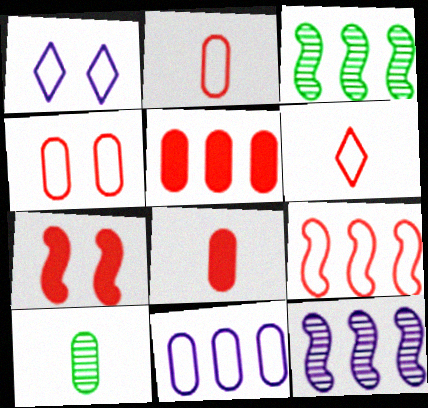[[1, 3, 8], 
[4, 6, 9]]